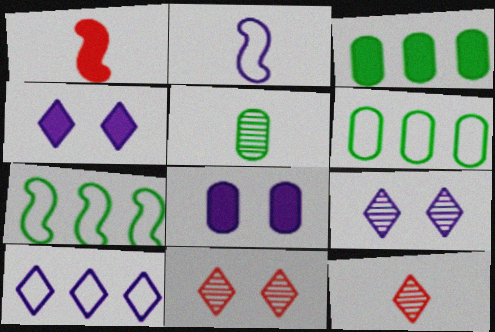[[1, 3, 4], 
[1, 6, 9], 
[2, 3, 11], 
[7, 8, 12]]